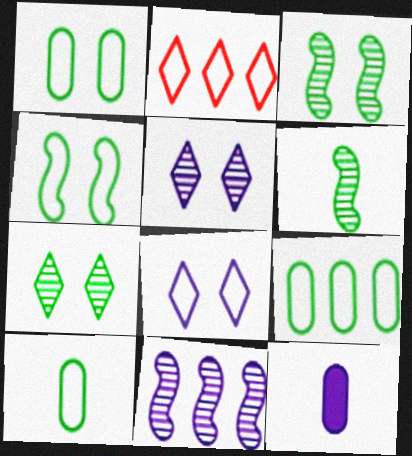[[1, 9, 10], 
[2, 3, 12], 
[8, 11, 12]]